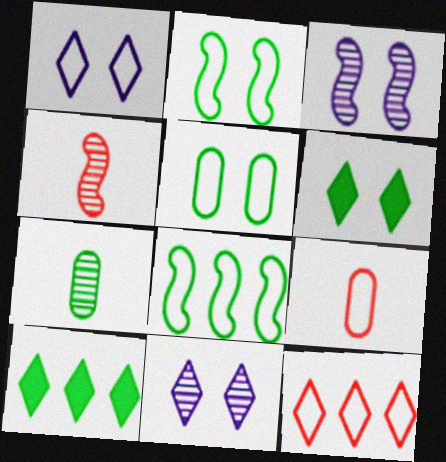[[1, 8, 9], 
[2, 7, 10], 
[3, 9, 10], 
[6, 7, 8]]